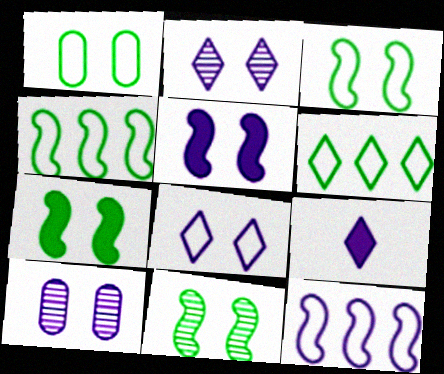[[3, 7, 11], 
[5, 8, 10], 
[9, 10, 12]]